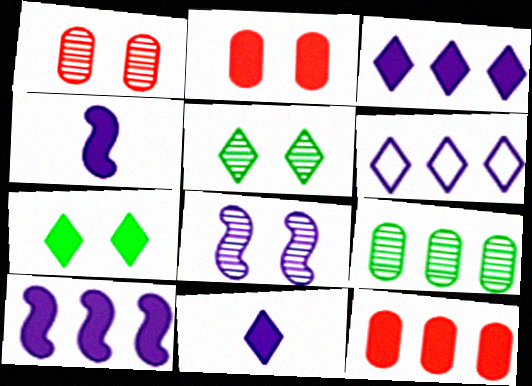[[1, 5, 8], 
[4, 7, 12]]